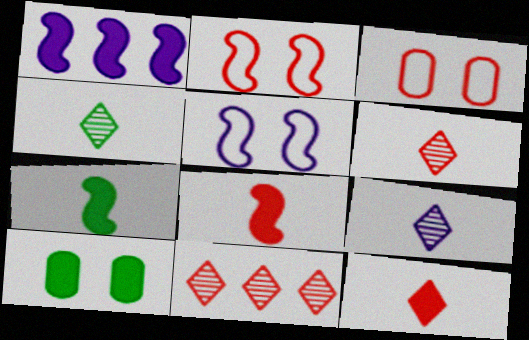[[1, 3, 4], 
[1, 10, 12], 
[3, 8, 11], 
[4, 6, 9]]